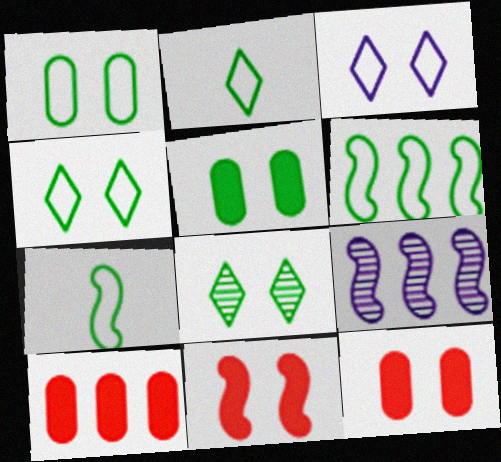[[1, 2, 6], 
[2, 9, 12], 
[7, 9, 11]]